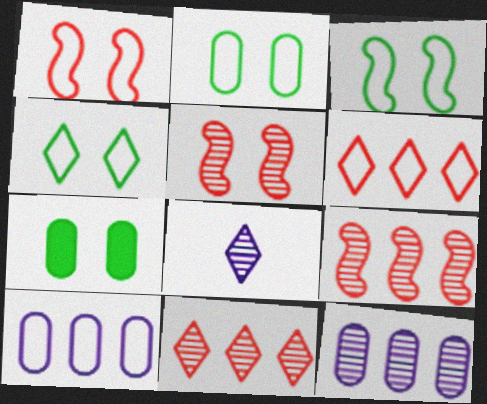[[2, 3, 4]]